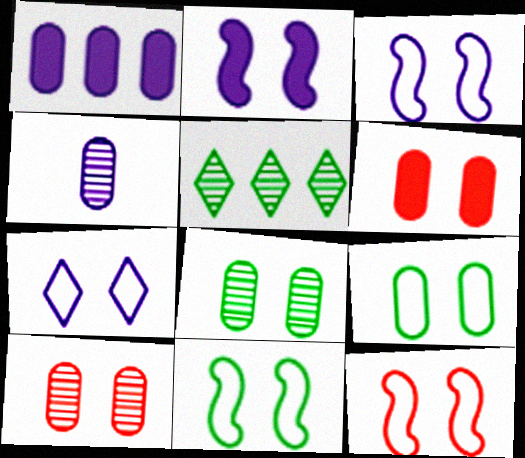[[3, 11, 12], 
[7, 9, 12]]